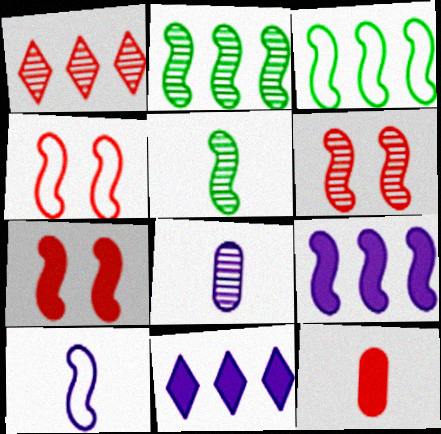[[1, 4, 12], 
[2, 7, 10], 
[3, 4, 10], 
[4, 5, 9], 
[4, 6, 7]]